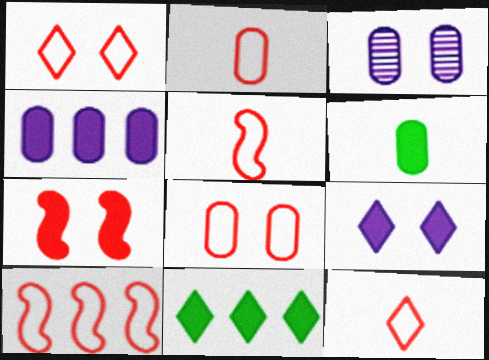[[1, 2, 10], 
[2, 5, 12], 
[3, 5, 11], 
[8, 10, 12]]